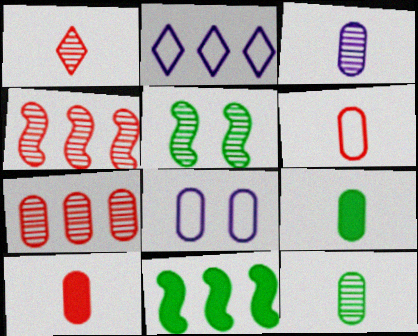[[1, 8, 11], 
[2, 5, 10], 
[2, 7, 11], 
[3, 6, 9], 
[7, 8, 9]]